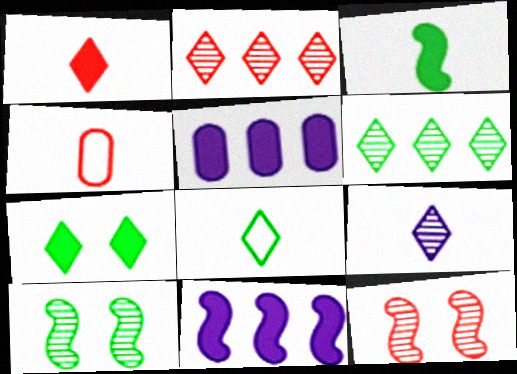[[1, 8, 9], 
[3, 4, 9], 
[5, 8, 12], 
[6, 7, 8]]